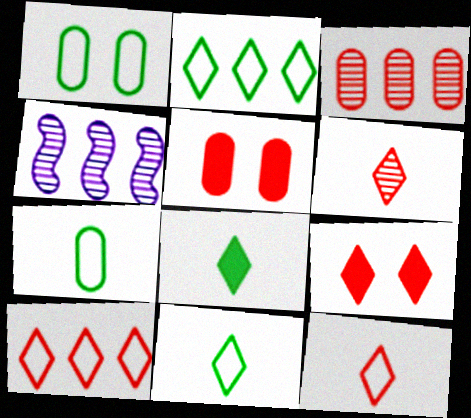[[4, 5, 11], 
[4, 7, 9], 
[6, 9, 10]]